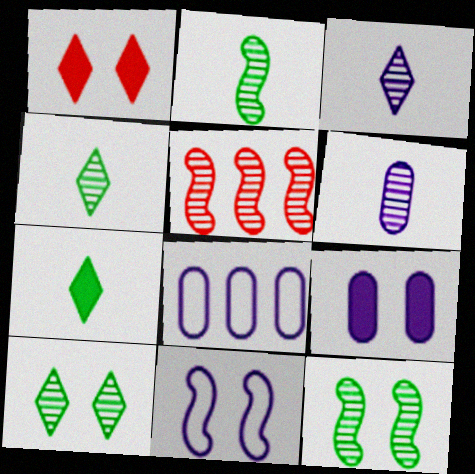[[1, 2, 8], 
[5, 6, 10], 
[6, 8, 9]]